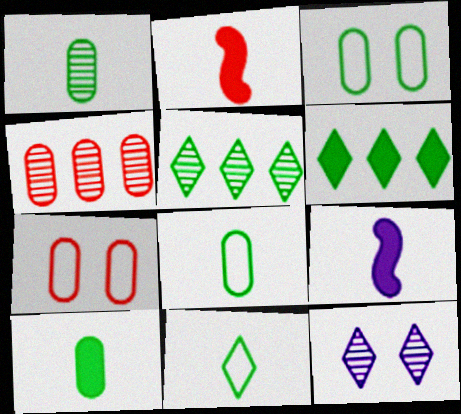[[1, 8, 10], 
[5, 7, 9]]